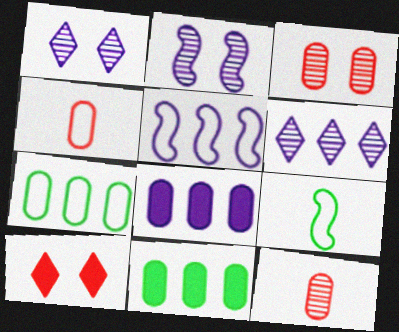[[5, 6, 8]]